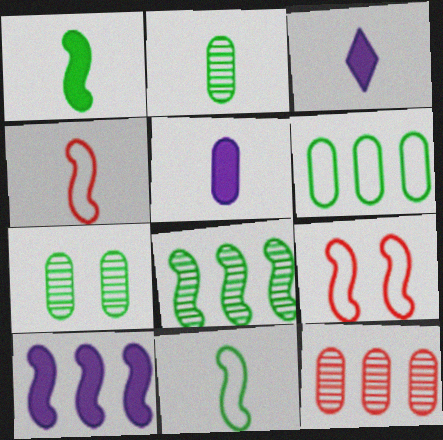[[2, 3, 4]]